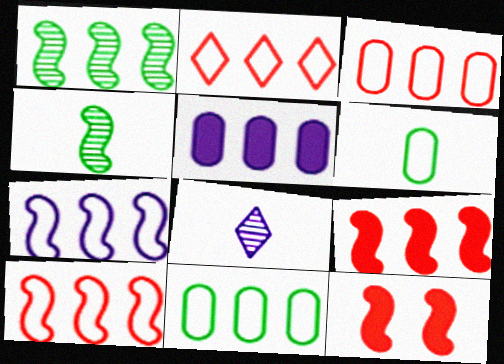[[1, 2, 5], 
[1, 7, 9], 
[2, 3, 10], 
[2, 7, 11], 
[4, 7, 12], 
[8, 11, 12]]